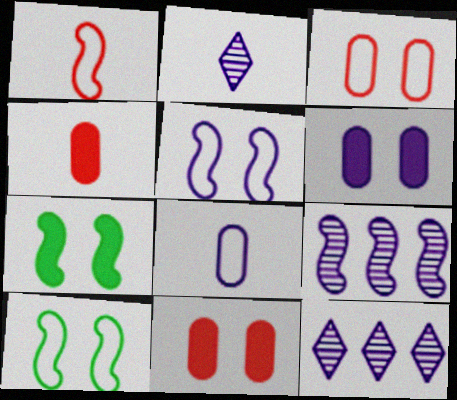[[1, 7, 9], 
[4, 10, 12]]